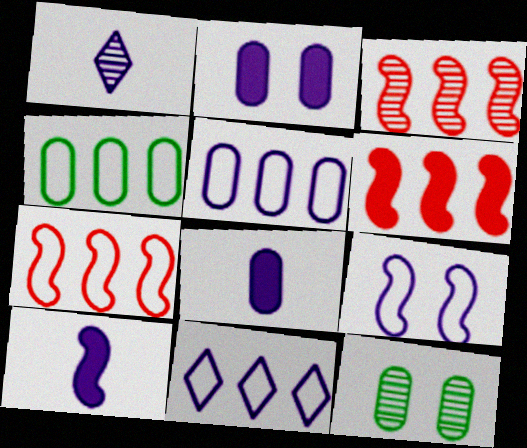[[1, 3, 12], 
[3, 6, 7], 
[4, 7, 11]]